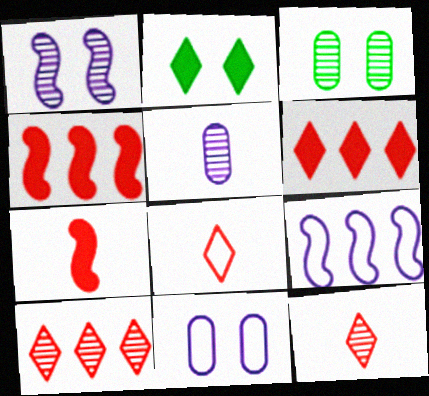[]